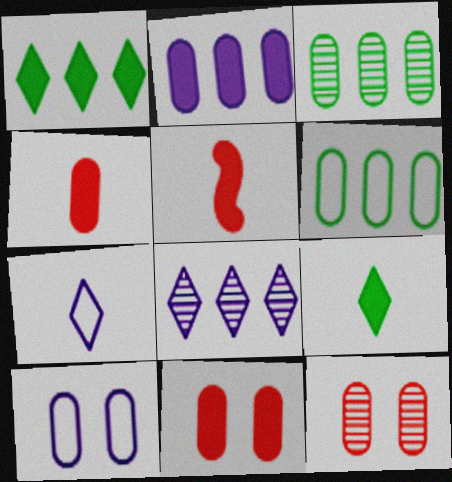[[3, 4, 10]]